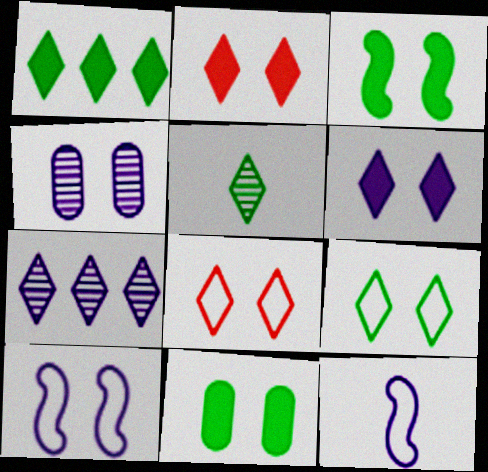[[1, 5, 9], 
[3, 4, 8], 
[4, 6, 10]]